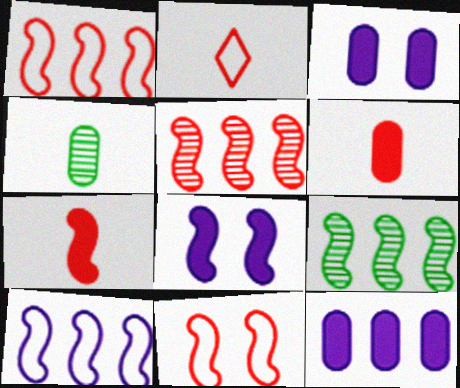[[2, 3, 9], 
[5, 7, 11]]